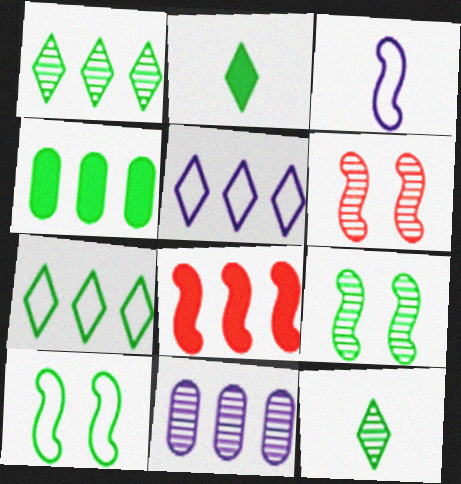[[3, 8, 9], 
[4, 10, 12], 
[6, 11, 12], 
[7, 8, 11]]